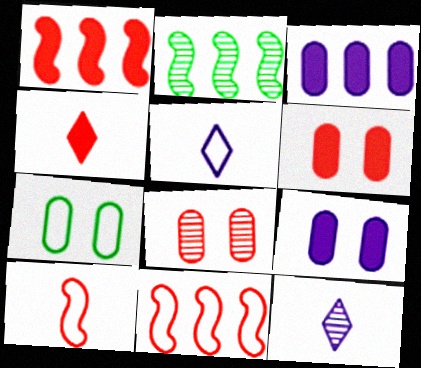[[1, 4, 6], 
[1, 7, 12], 
[2, 5, 6], 
[2, 8, 12], 
[4, 8, 11], 
[5, 7, 11], 
[7, 8, 9]]